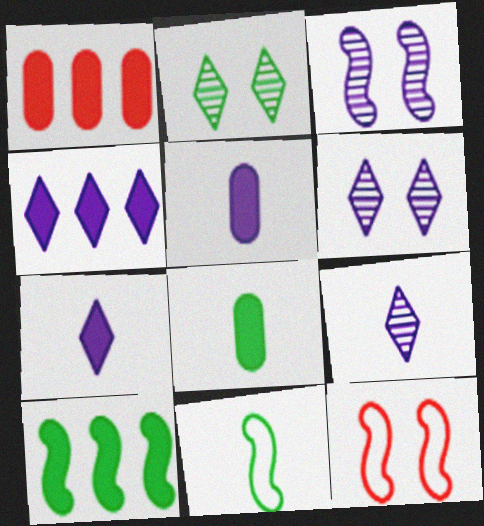[[1, 4, 10], 
[1, 6, 11]]